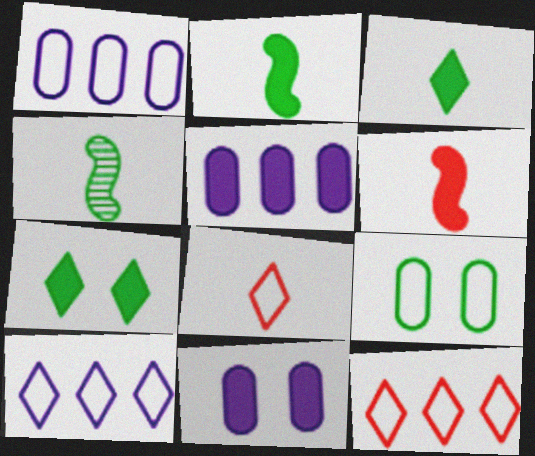[[4, 11, 12], 
[5, 6, 7]]